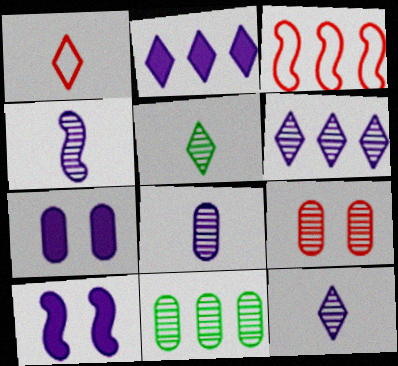[[1, 10, 11], 
[2, 3, 11], 
[3, 5, 7], 
[4, 8, 12], 
[8, 9, 11]]